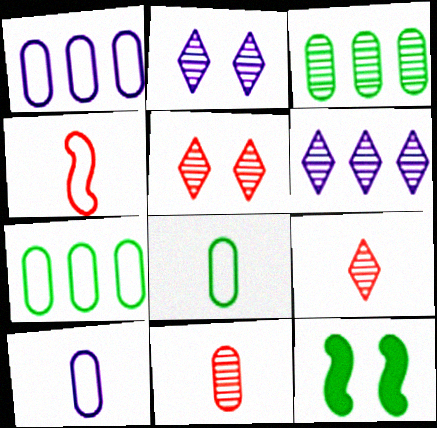[[1, 9, 12]]